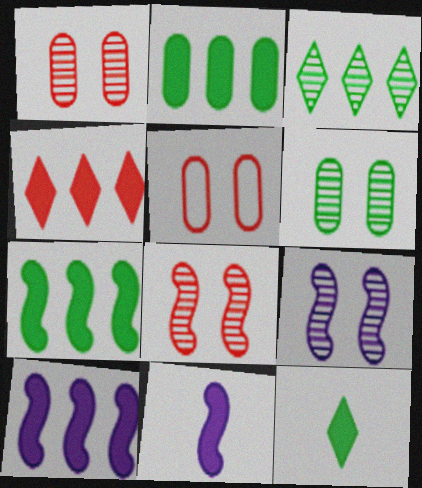[[2, 4, 10], 
[3, 5, 11]]